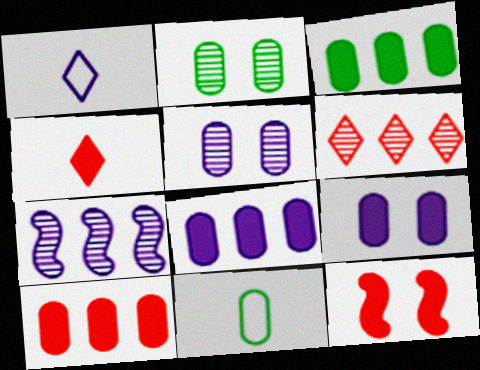[[1, 7, 9], 
[2, 3, 11], 
[3, 8, 10], 
[4, 10, 12], 
[5, 10, 11]]